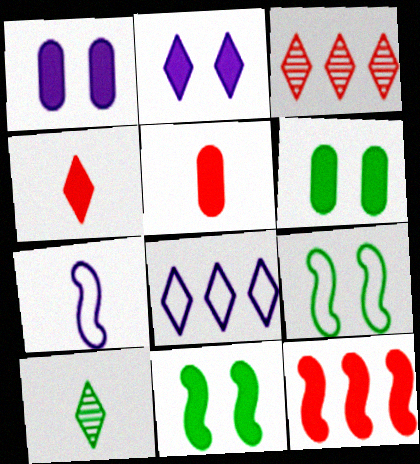[[3, 6, 7], 
[5, 7, 10]]